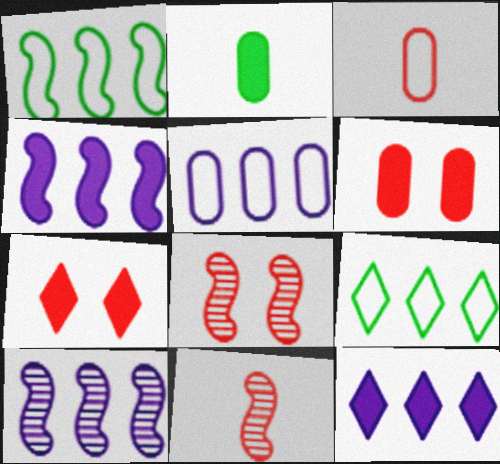[[2, 4, 7], 
[5, 10, 12]]